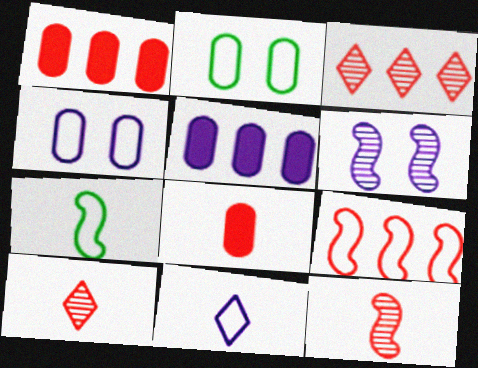[[1, 3, 9], 
[2, 9, 11], 
[5, 6, 11]]